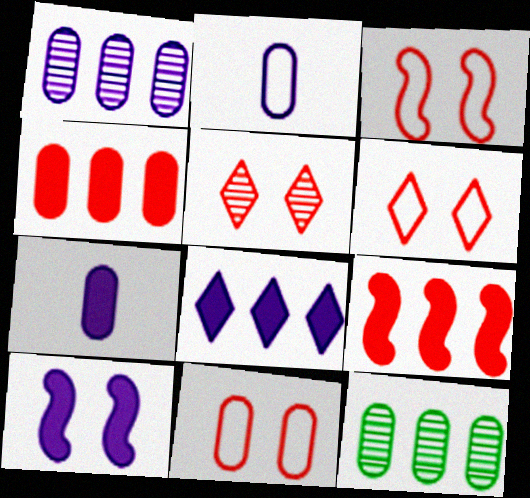[[3, 6, 11], 
[7, 8, 10], 
[7, 11, 12]]